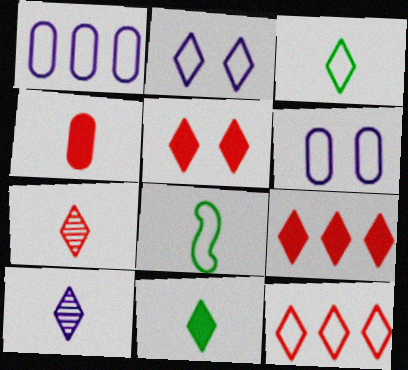[[2, 3, 12], 
[4, 8, 10], 
[5, 7, 12], 
[6, 8, 12]]